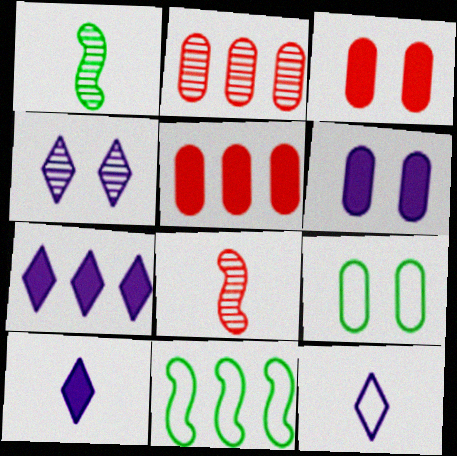[[1, 2, 4], 
[2, 7, 11], 
[4, 7, 12], 
[7, 8, 9]]